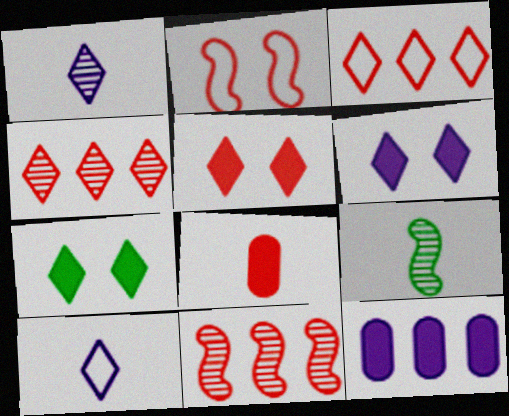[[1, 3, 7], 
[2, 4, 8], 
[4, 7, 10], 
[5, 6, 7], 
[8, 9, 10]]